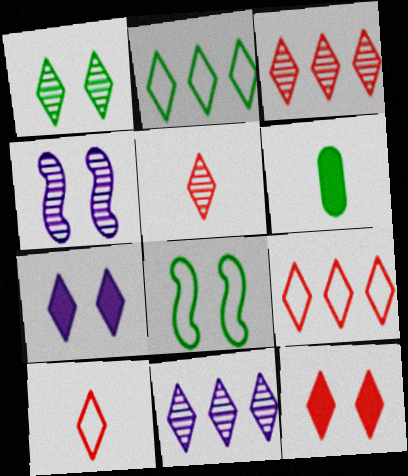[[1, 5, 11], 
[2, 5, 7], 
[3, 10, 12], 
[4, 6, 9], 
[5, 9, 12]]